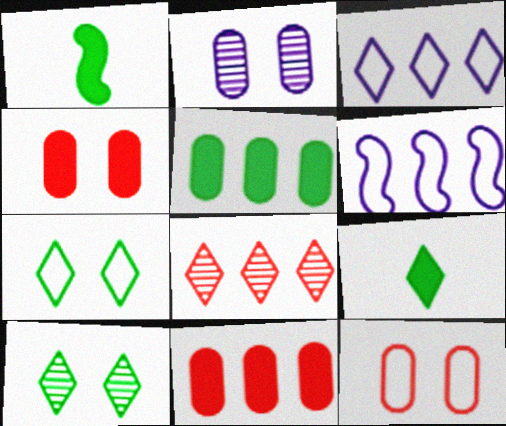[[5, 6, 8]]